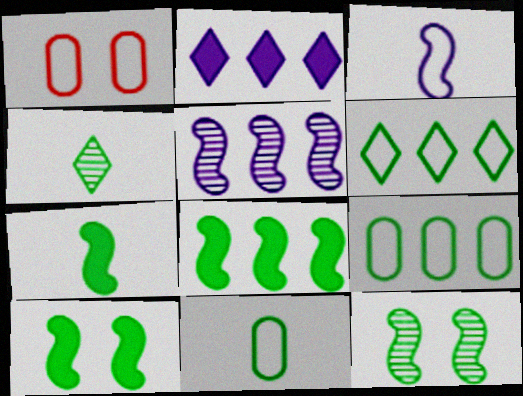[[1, 3, 6], 
[4, 7, 11], 
[4, 9, 10], 
[7, 8, 10]]